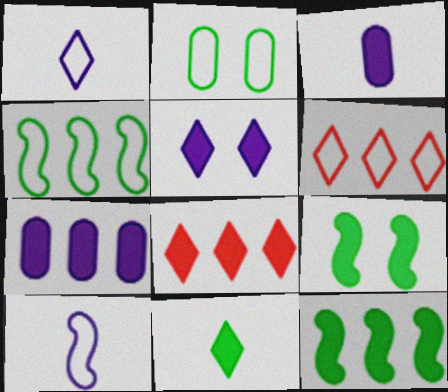[[2, 6, 10], 
[3, 8, 9], 
[5, 8, 11], 
[7, 8, 12]]